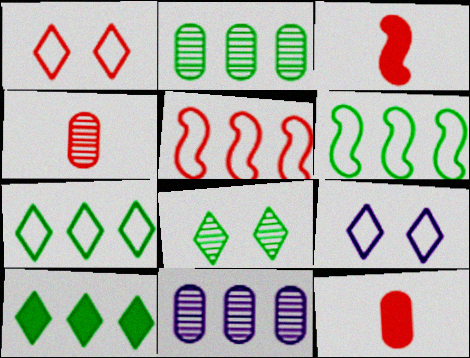[[2, 3, 9], 
[2, 6, 10], 
[5, 10, 11]]